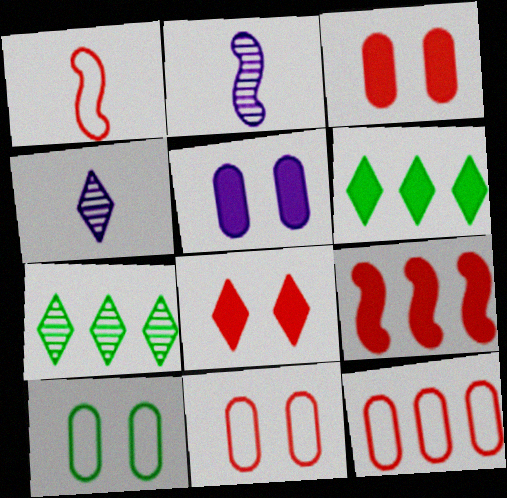[[1, 5, 7], 
[2, 6, 11], 
[4, 9, 10]]